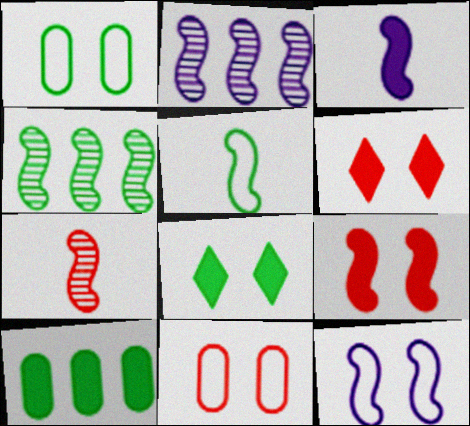[[2, 3, 12], 
[2, 5, 9], 
[3, 5, 7], 
[3, 6, 10]]